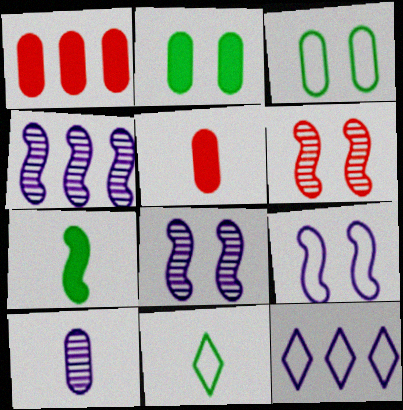[[1, 3, 10], 
[1, 8, 11]]